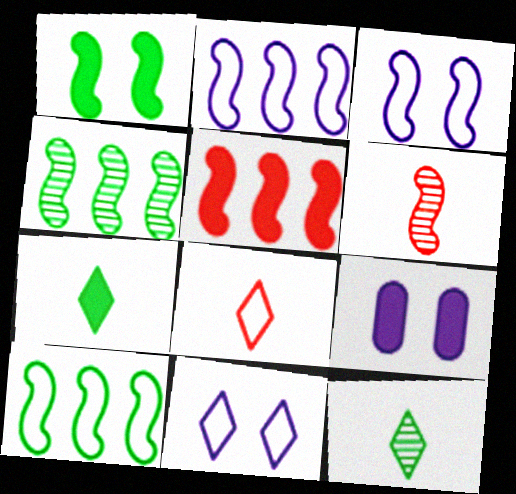[[1, 2, 6], 
[2, 4, 5], 
[4, 8, 9], 
[5, 7, 9]]